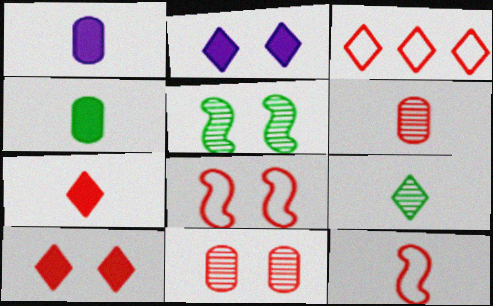[[1, 3, 5], 
[1, 9, 12], 
[2, 3, 9], 
[6, 7, 12], 
[8, 10, 11]]